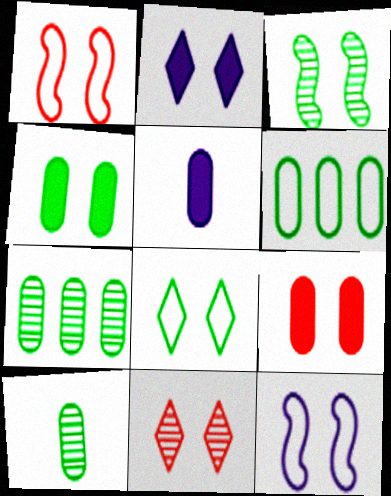[[1, 9, 11], 
[2, 8, 11], 
[3, 4, 8], 
[4, 6, 10], 
[4, 11, 12]]